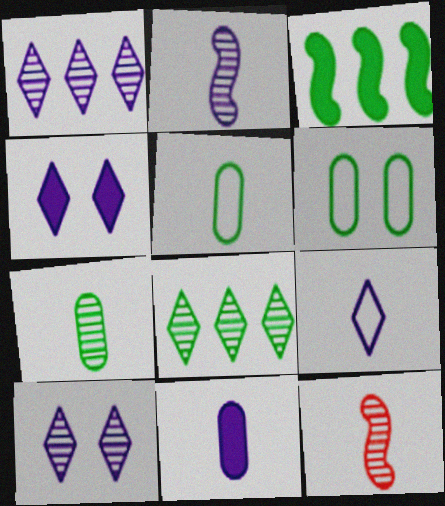[[1, 4, 9], 
[2, 9, 11]]